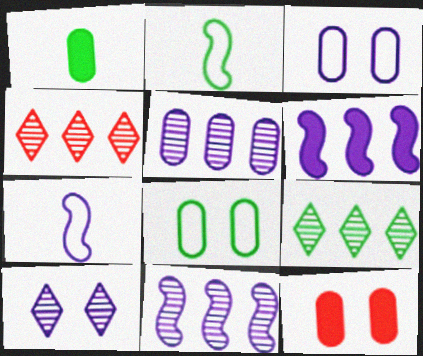[[7, 9, 12]]